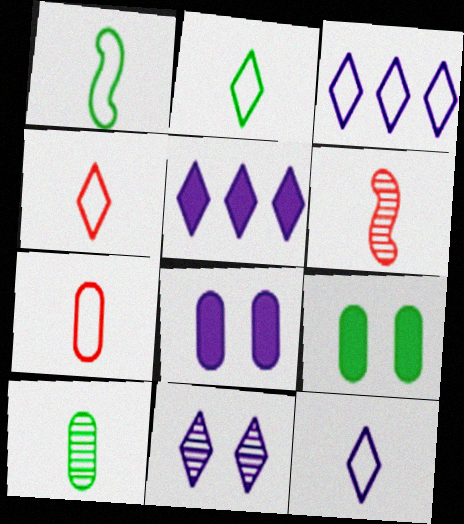[[1, 7, 12], 
[2, 4, 12], 
[3, 6, 9], 
[5, 11, 12]]